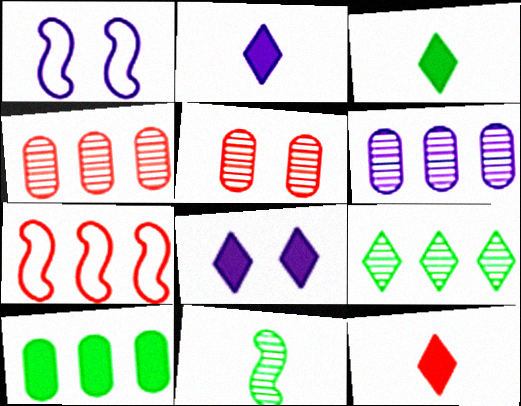[[1, 2, 6], 
[1, 3, 4], 
[2, 3, 12], 
[5, 7, 12]]